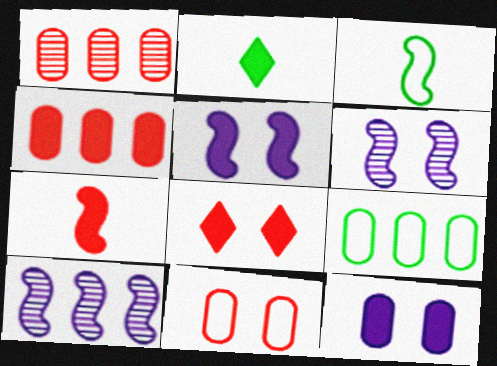[[2, 4, 5], 
[2, 10, 11], 
[4, 7, 8]]